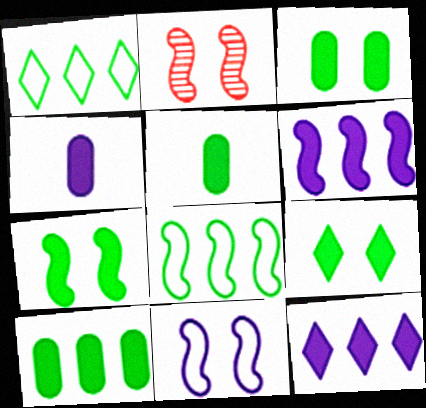[[1, 2, 4], 
[2, 7, 11], 
[3, 5, 10], 
[3, 7, 9]]